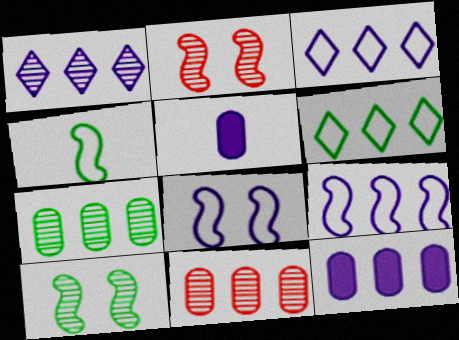[[1, 5, 8], 
[1, 9, 12], 
[2, 5, 6]]